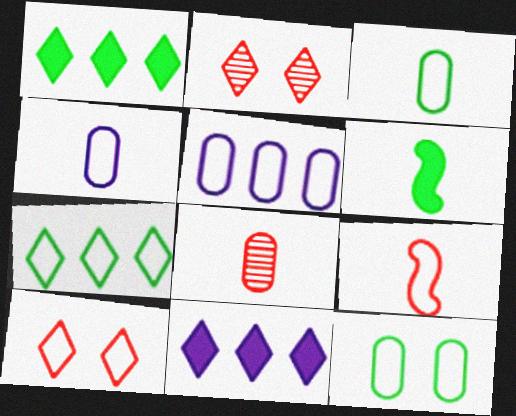[[2, 5, 6]]